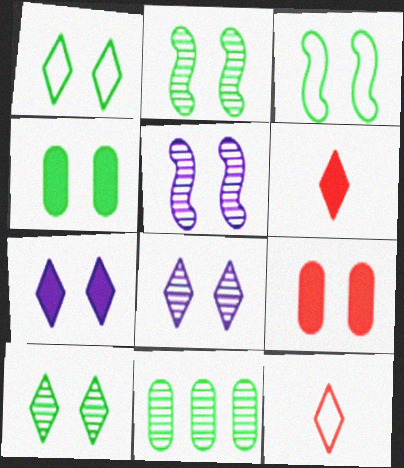[[1, 2, 4], 
[1, 5, 9], 
[3, 4, 10], 
[3, 8, 9]]